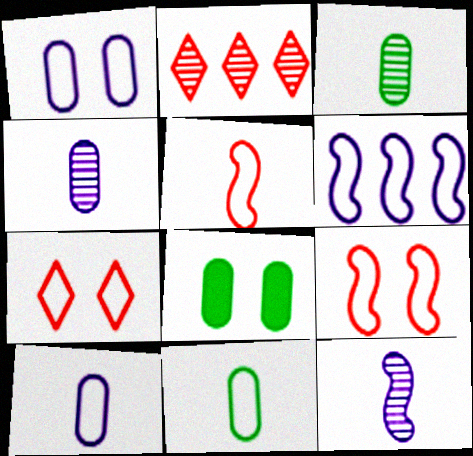[[6, 7, 11]]